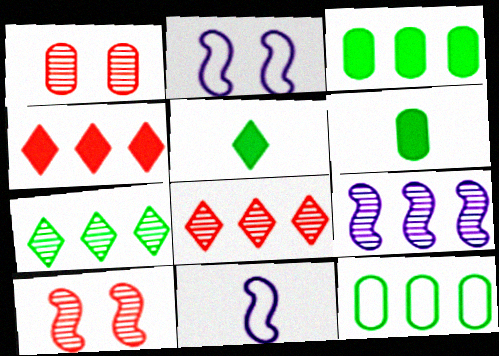[[2, 6, 8], 
[4, 9, 12]]